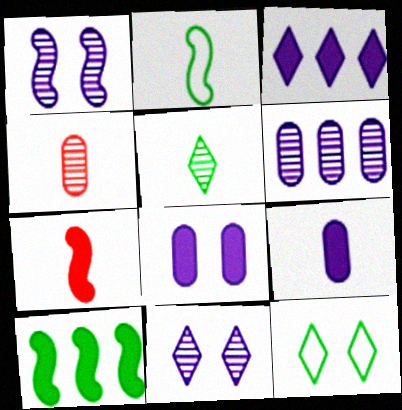[[6, 7, 12]]